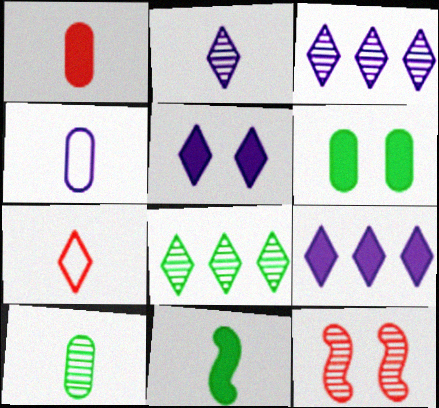[[1, 4, 10], 
[3, 10, 12], 
[5, 7, 8]]